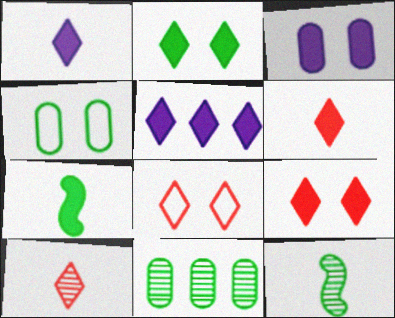[[2, 5, 6]]